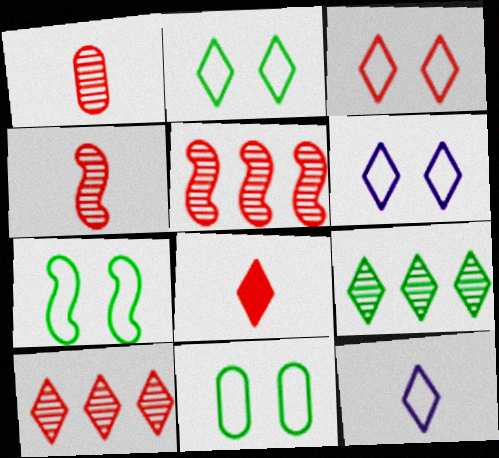[[2, 3, 6], 
[2, 7, 11], 
[3, 8, 10], 
[6, 8, 9]]